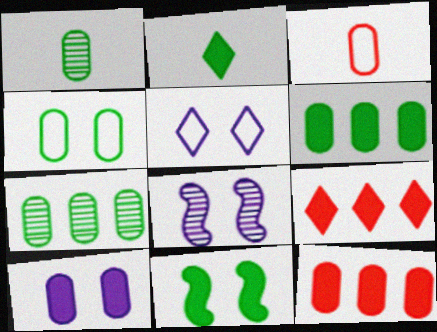[[1, 4, 6], 
[2, 6, 11], 
[3, 7, 10], 
[5, 8, 10]]